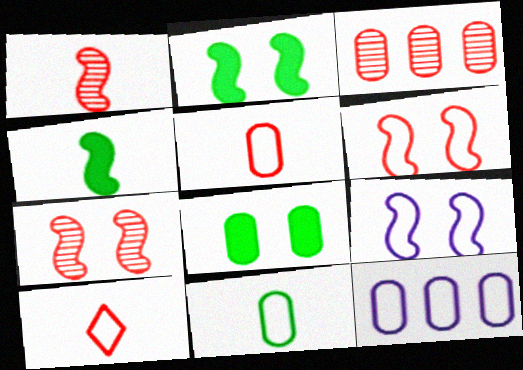[[2, 7, 9]]